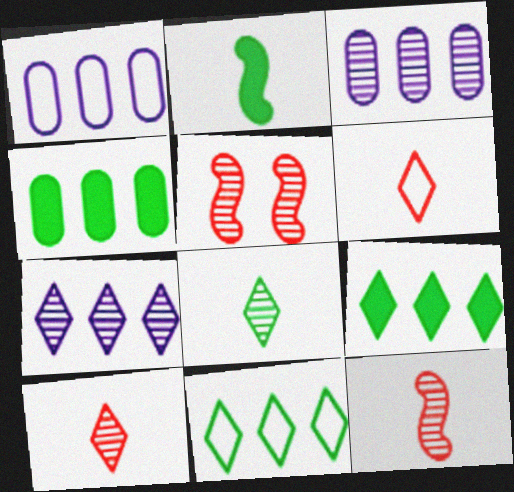[[3, 5, 8]]